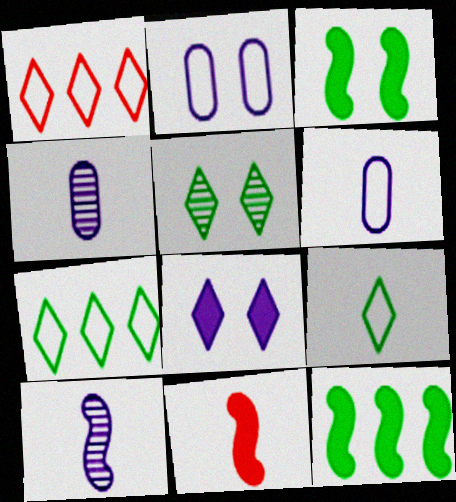[[1, 3, 4], 
[4, 9, 11]]